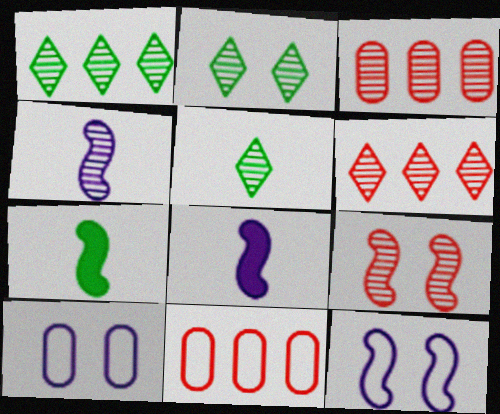[[1, 2, 5], 
[2, 3, 4], 
[2, 8, 11], 
[6, 7, 10]]